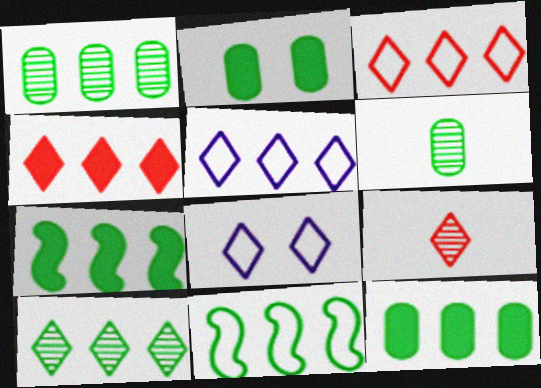[[4, 5, 10], 
[10, 11, 12]]